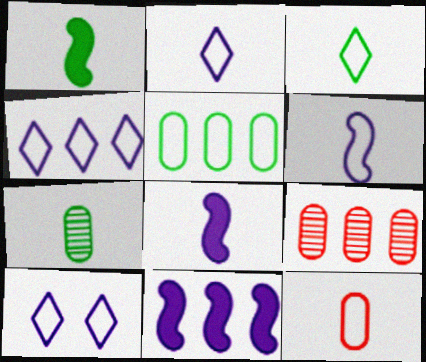[[1, 3, 7], 
[1, 9, 10], 
[2, 4, 10], 
[3, 6, 12]]